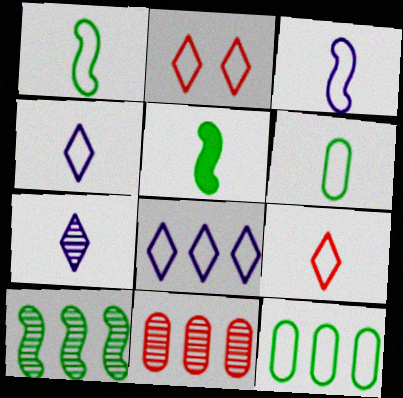[[2, 3, 12], 
[3, 6, 9]]